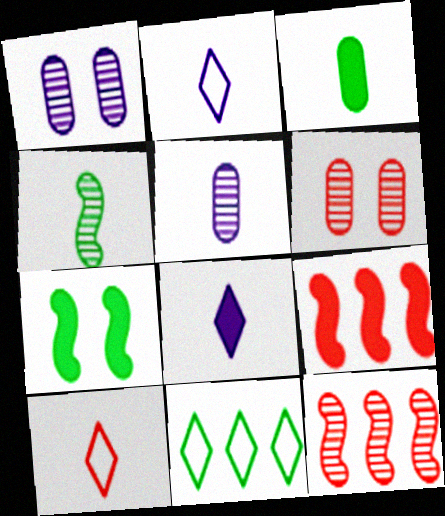[[6, 9, 10]]